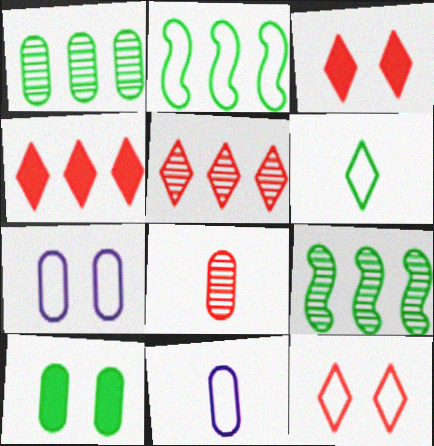[[2, 11, 12], 
[3, 9, 11], 
[6, 9, 10]]